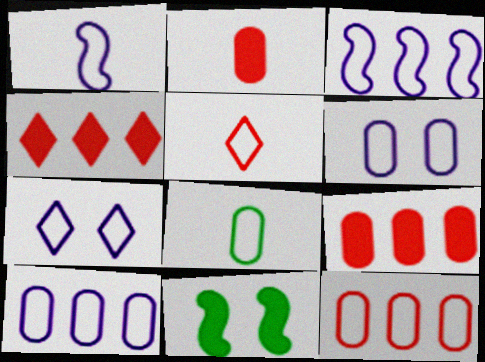[[1, 5, 8], 
[1, 7, 10], 
[6, 8, 12]]